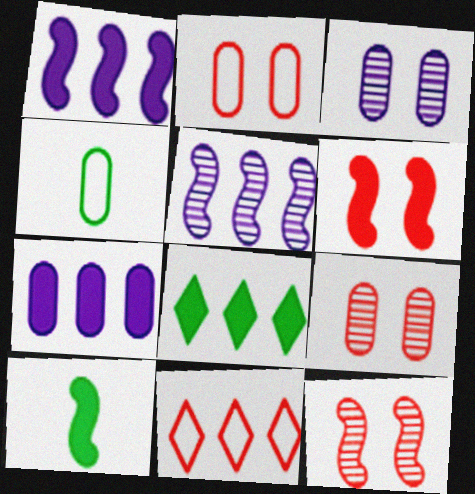[[1, 6, 10], 
[3, 10, 11], 
[4, 7, 9]]